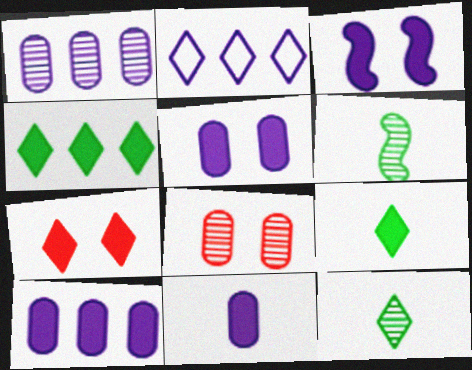[[2, 7, 12], 
[5, 10, 11]]